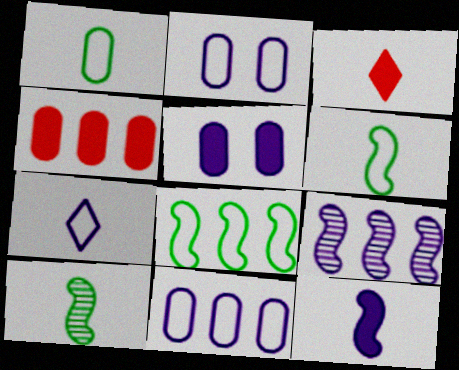[[5, 7, 9]]